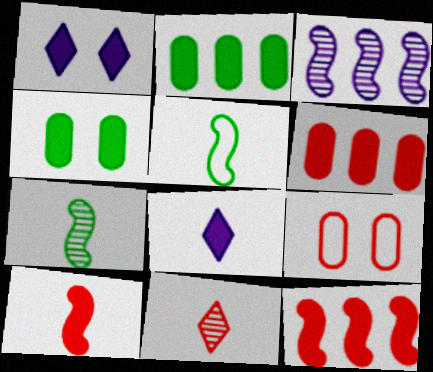[[1, 2, 10], 
[4, 8, 12], 
[9, 11, 12]]